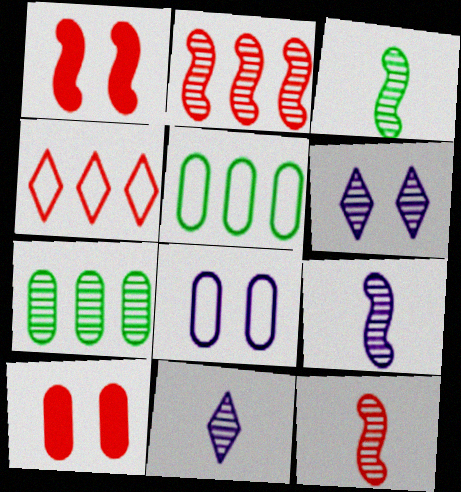[[1, 5, 11], 
[3, 9, 12], 
[4, 10, 12], 
[6, 7, 12]]